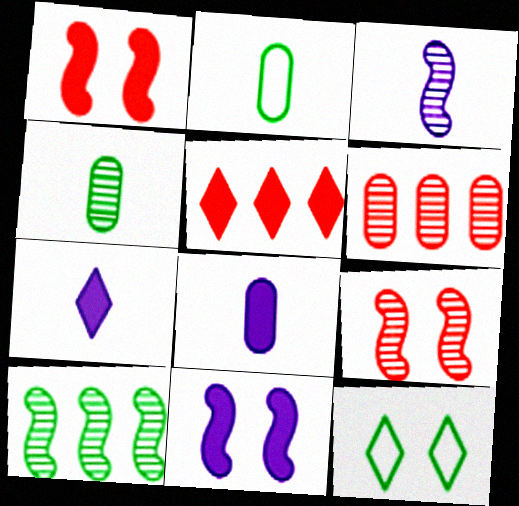[[3, 9, 10]]